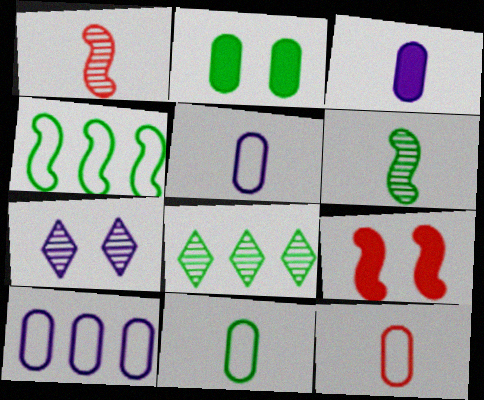[[5, 8, 9], 
[5, 11, 12]]